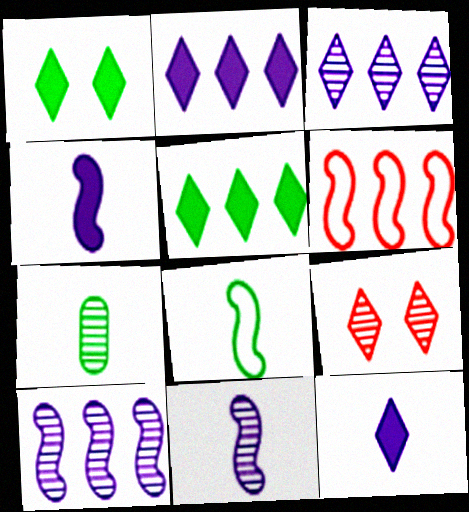[[7, 9, 10]]